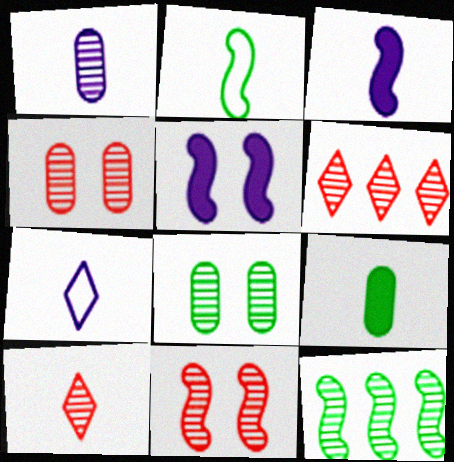[[1, 3, 7]]